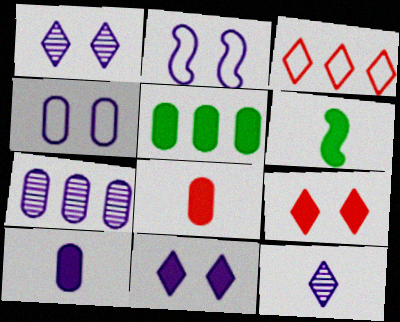[[4, 7, 10]]